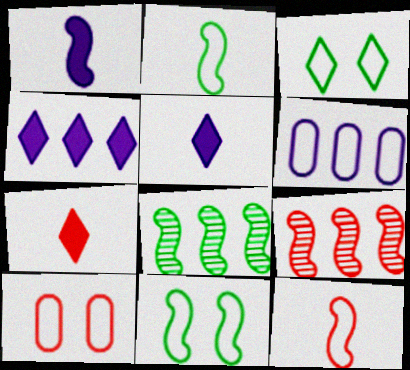[[1, 9, 11], 
[3, 6, 12], 
[5, 8, 10], 
[7, 9, 10]]